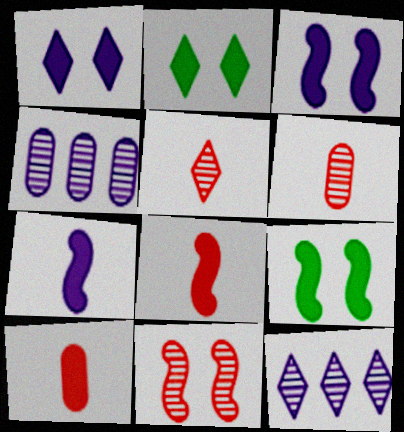[]